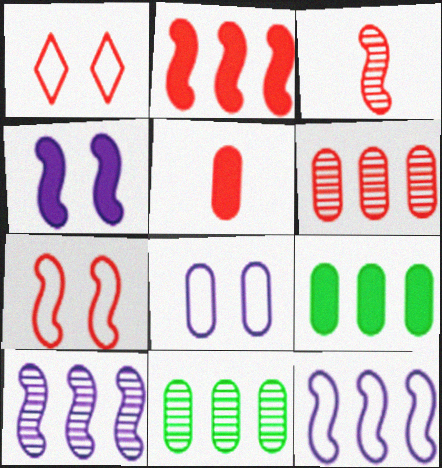[[2, 3, 7], 
[5, 8, 11]]